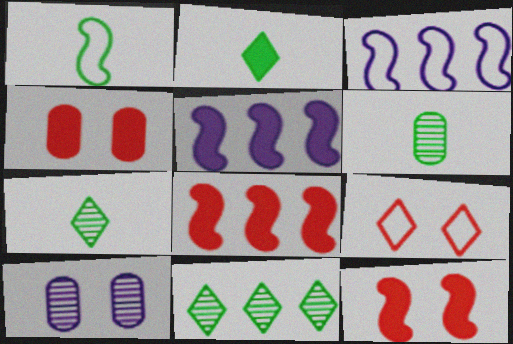[[1, 2, 6], 
[2, 4, 5], 
[3, 4, 7], 
[5, 6, 9]]